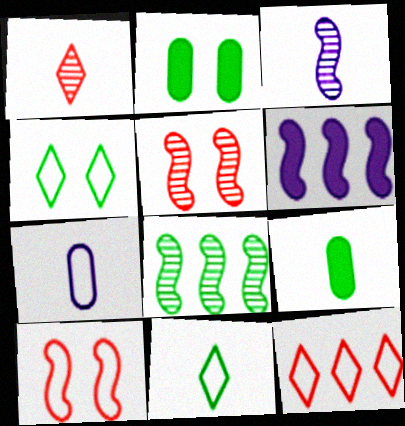[[2, 3, 12], 
[2, 8, 11], 
[3, 5, 8], 
[4, 8, 9]]